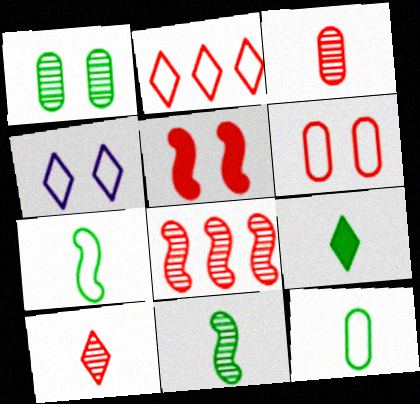[[1, 4, 5], 
[2, 3, 5], 
[9, 11, 12]]